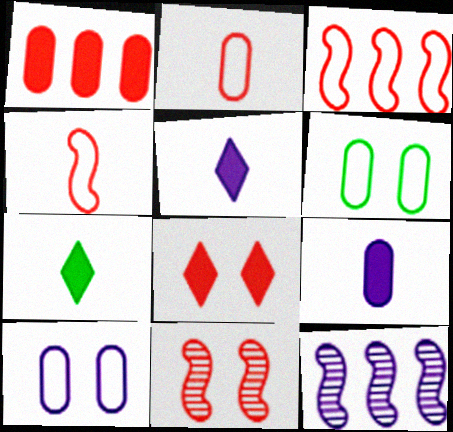[[5, 10, 12]]